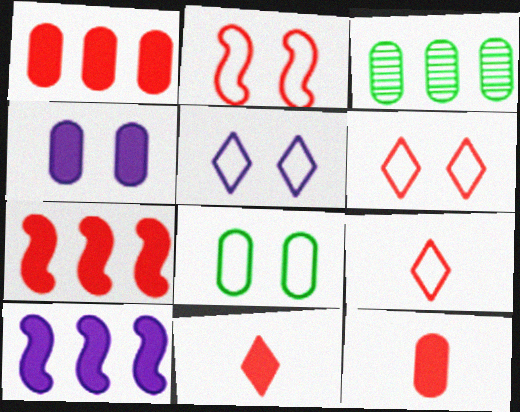[[2, 5, 8]]